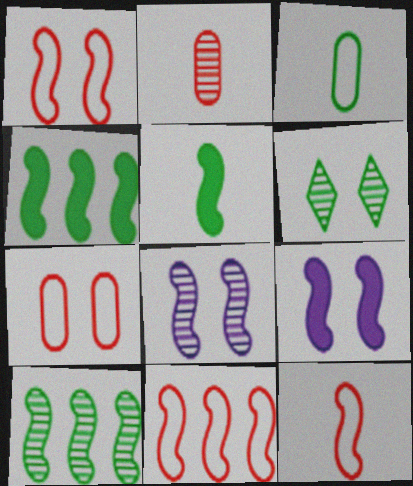[[1, 11, 12], 
[3, 4, 6], 
[4, 8, 12], 
[5, 8, 11], 
[6, 7, 9], 
[9, 10, 12]]